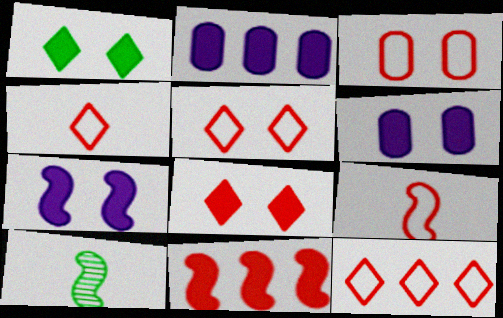[[2, 5, 10], 
[3, 9, 12], 
[4, 5, 12], 
[6, 10, 12]]